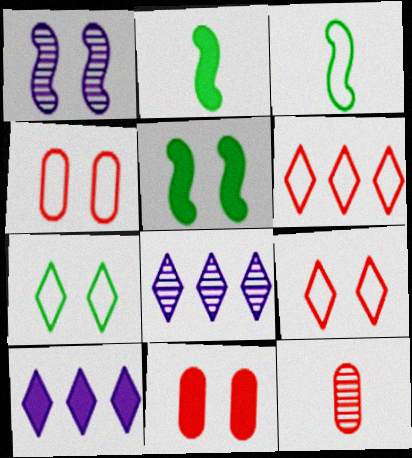[[1, 7, 11], 
[2, 4, 8], 
[2, 10, 11], 
[3, 8, 11]]